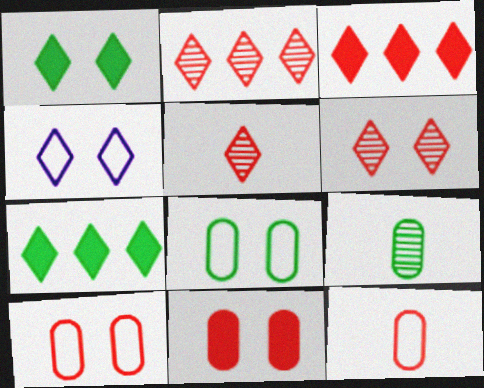[[1, 4, 6], 
[2, 5, 6], 
[4, 5, 7]]